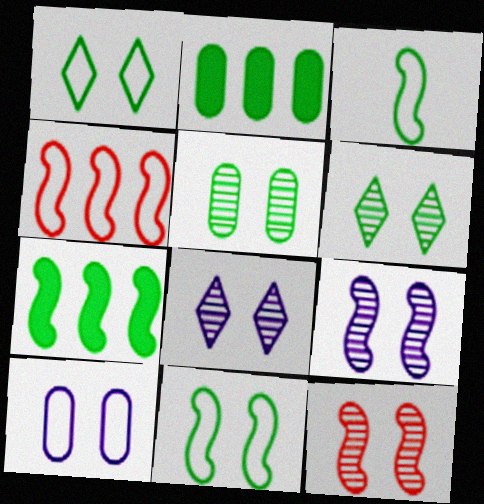[[2, 3, 6], 
[5, 8, 12]]